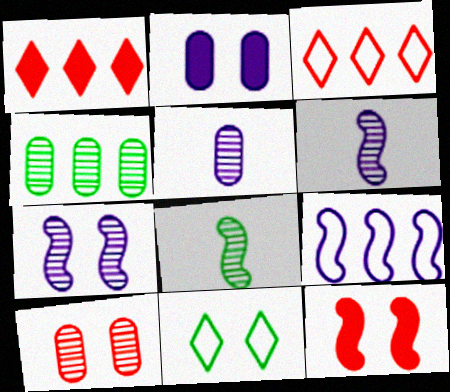[[1, 4, 9], 
[2, 3, 8], 
[4, 5, 10], 
[8, 9, 12]]